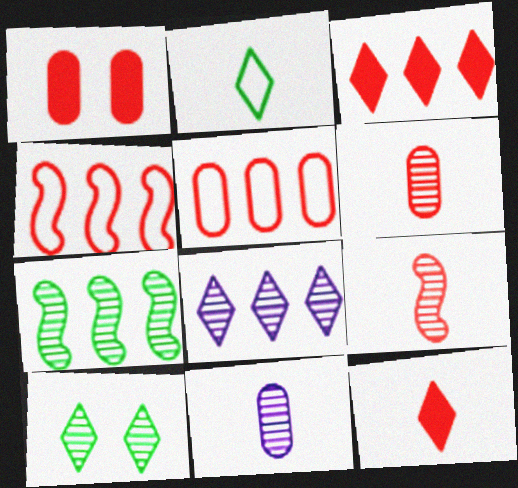[[1, 5, 6]]